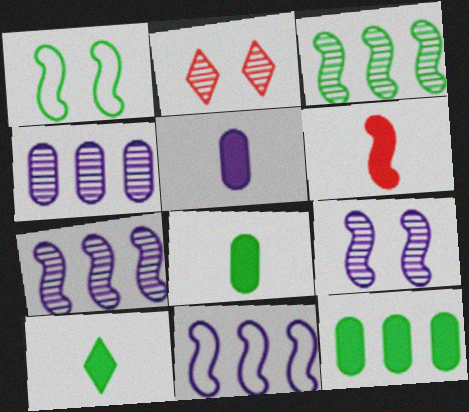[[1, 6, 7], 
[2, 8, 11], 
[5, 6, 10]]